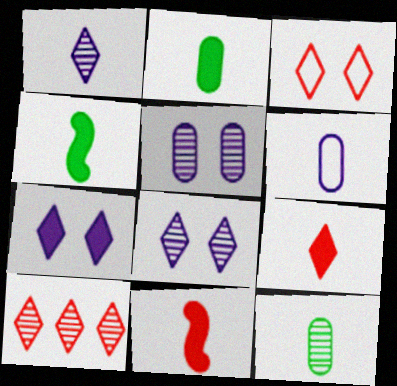[[3, 9, 10]]